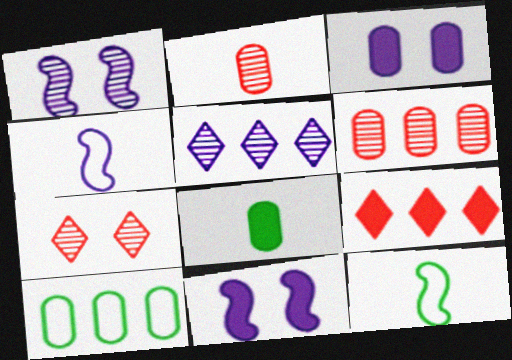[[2, 3, 10], 
[3, 4, 5], 
[8, 9, 11]]